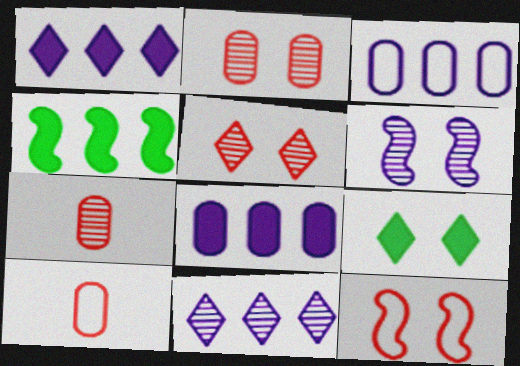[]